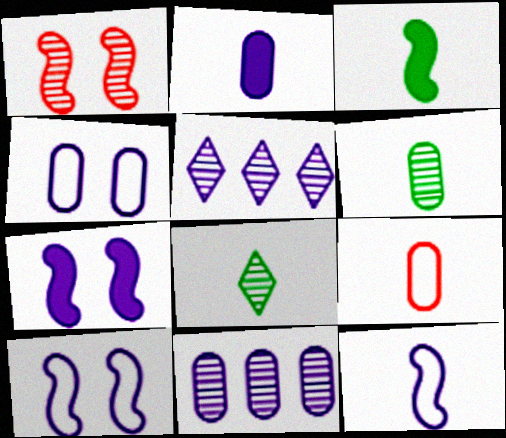[[1, 5, 6], 
[1, 8, 11], 
[2, 4, 11], 
[2, 5, 10], 
[2, 6, 9]]